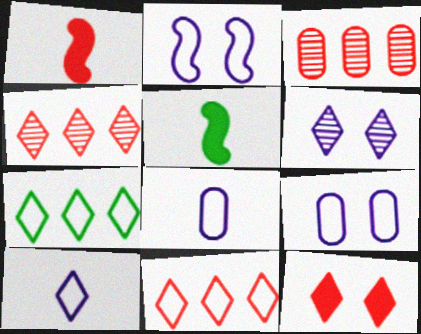[[4, 5, 9]]